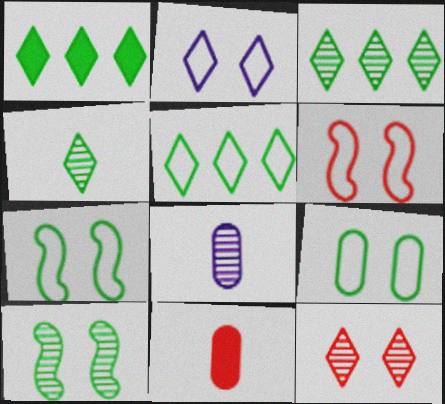[[1, 3, 5], 
[1, 6, 8], 
[2, 6, 9]]